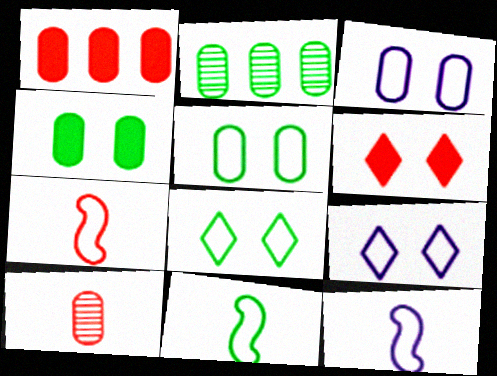[[2, 6, 12], 
[7, 11, 12]]